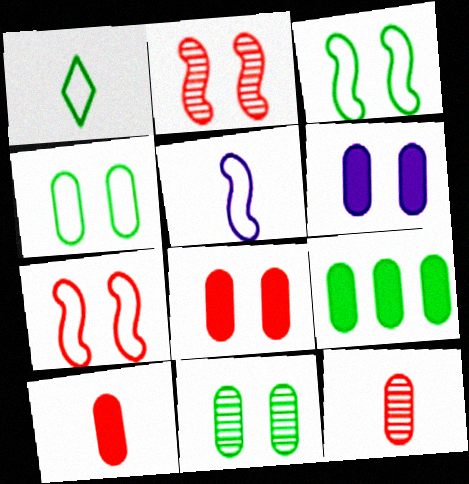[[6, 9, 10]]